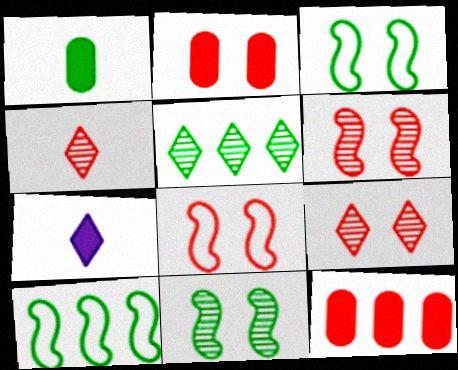[[1, 3, 5], 
[2, 8, 9], 
[4, 8, 12]]